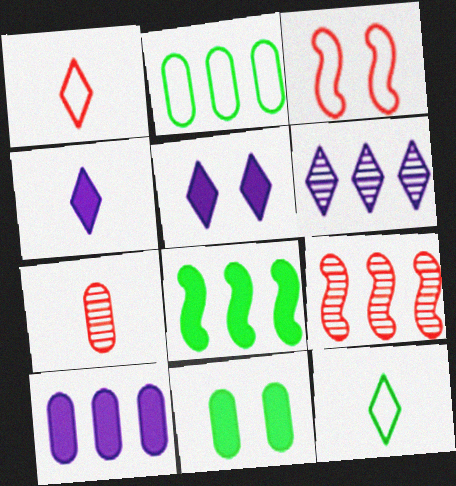[]